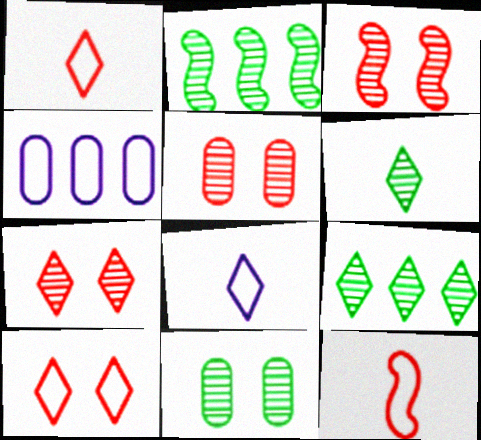[[2, 6, 11], 
[3, 5, 7]]